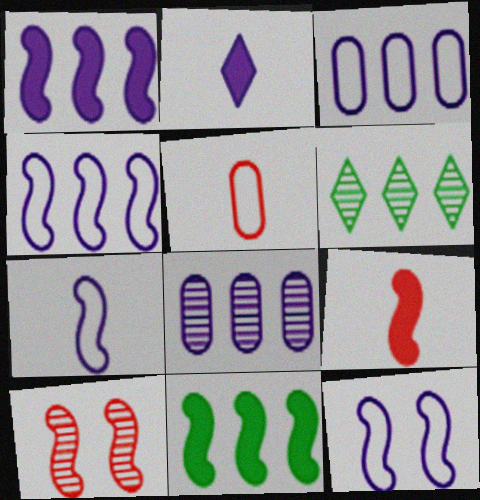[[2, 8, 12], 
[4, 7, 12], 
[7, 10, 11]]